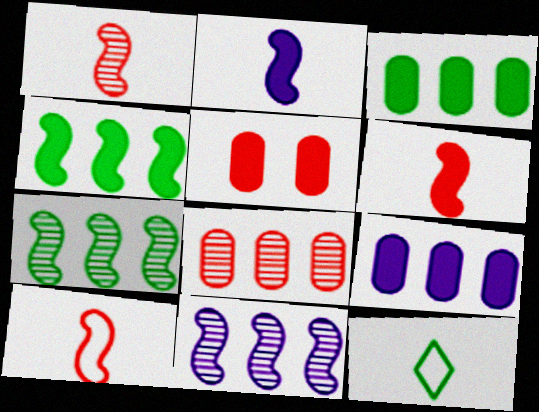[[1, 6, 10], 
[5, 11, 12]]